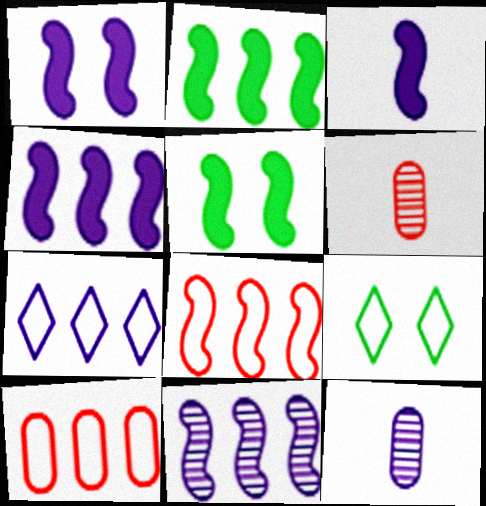[[1, 3, 4], 
[1, 7, 12], 
[2, 8, 11], 
[4, 6, 9], 
[5, 6, 7]]